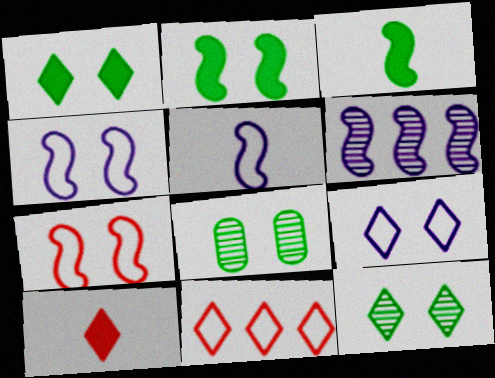[[3, 6, 7]]